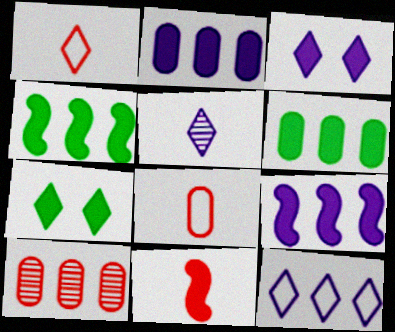[[2, 7, 11], 
[3, 5, 12], 
[3, 6, 11], 
[4, 10, 12]]